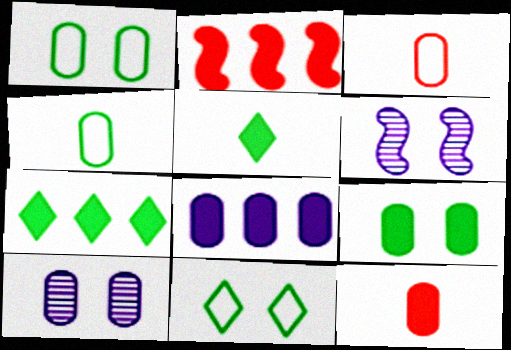[[2, 7, 8], 
[3, 6, 7], 
[8, 9, 12]]